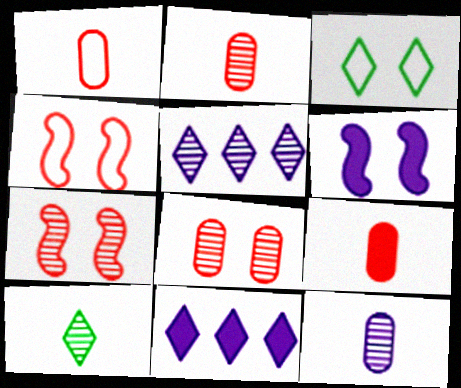[[1, 2, 9], 
[3, 6, 8]]